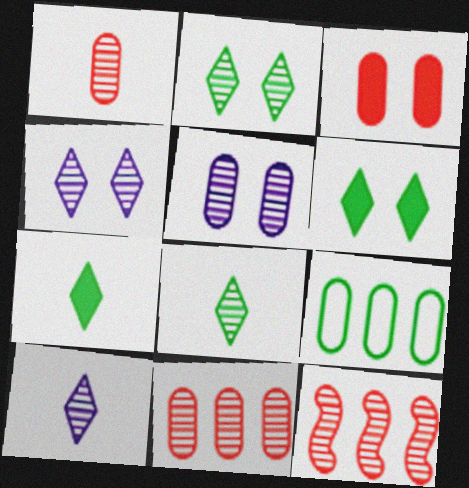[[5, 8, 12]]